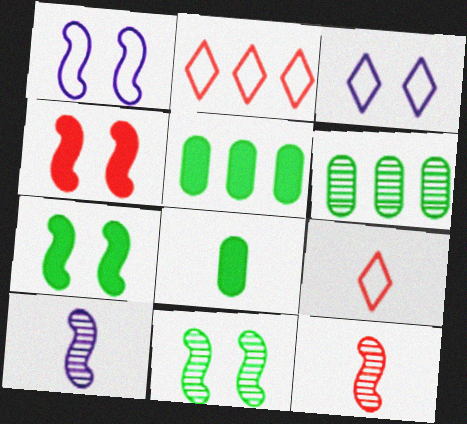[[1, 4, 11], 
[3, 5, 12], 
[8, 9, 10]]